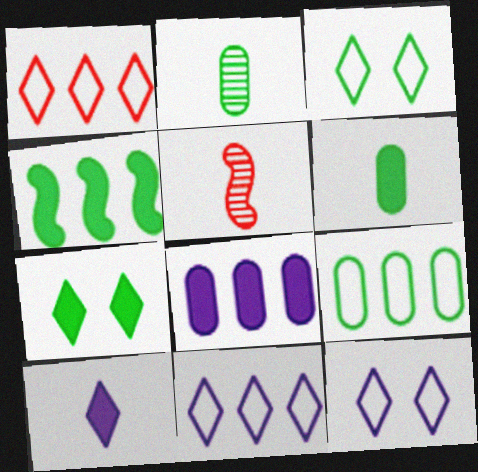[[2, 3, 4], 
[3, 5, 8], 
[4, 6, 7]]